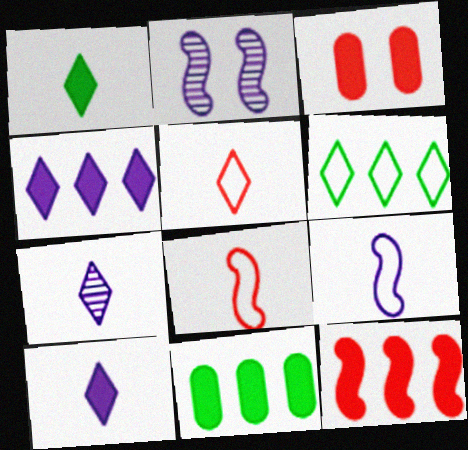[[1, 5, 7], 
[2, 5, 11], 
[4, 11, 12]]